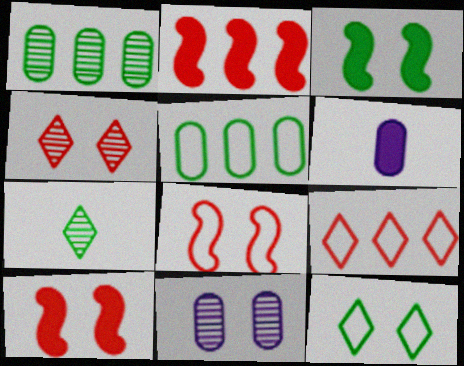[[3, 5, 7], 
[10, 11, 12]]